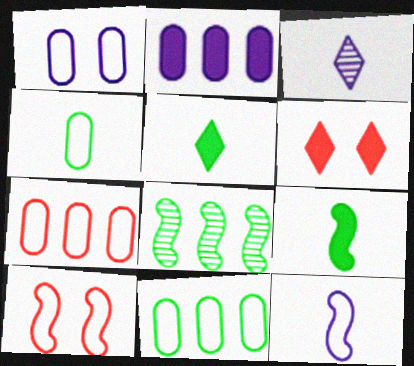[[1, 4, 7], 
[2, 6, 9]]